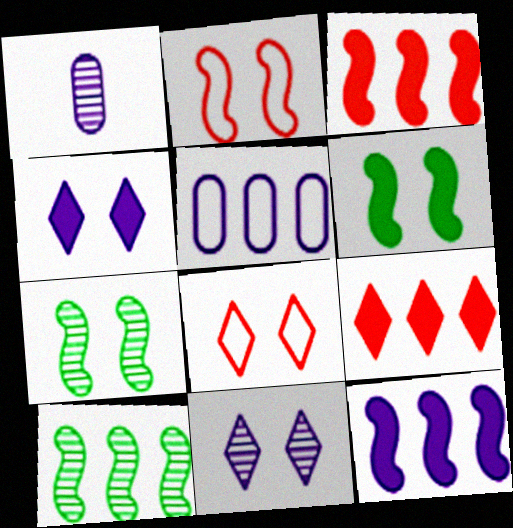[[5, 9, 10]]